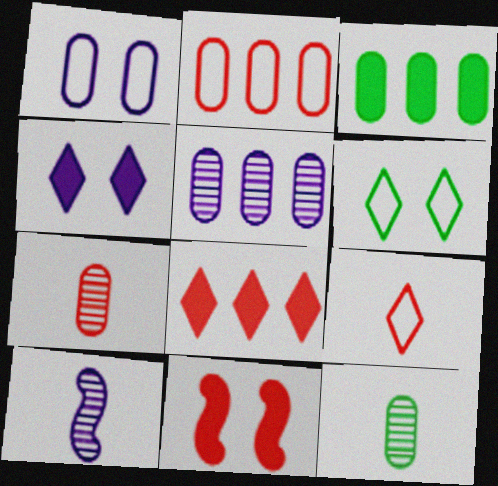[[1, 3, 7], 
[2, 3, 5]]